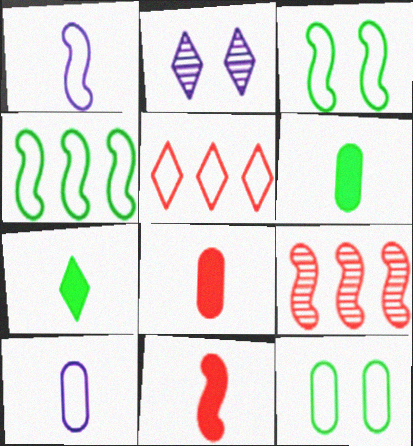[[1, 5, 12], 
[2, 4, 8], 
[2, 5, 7], 
[3, 5, 10]]